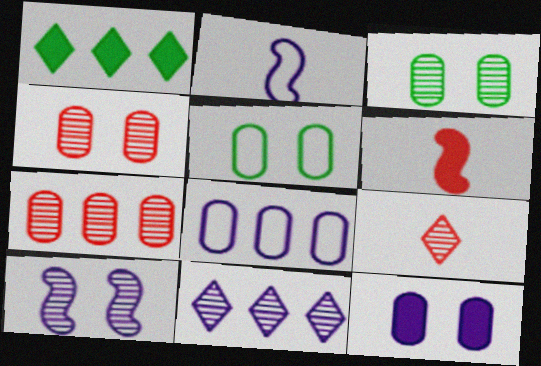[[1, 2, 4], 
[1, 6, 12], 
[2, 11, 12], 
[4, 5, 12], 
[5, 6, 11]]